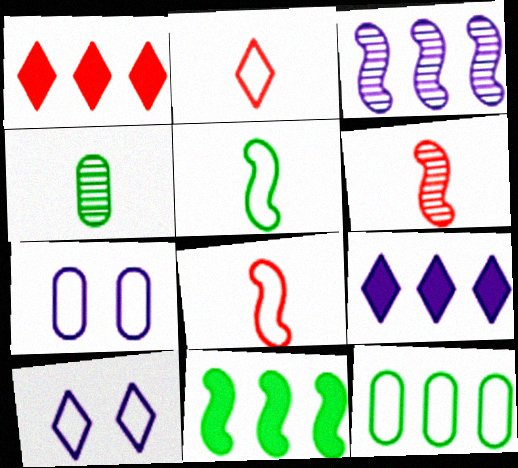[[1, 3, 12], 
[8, 10, 12]]